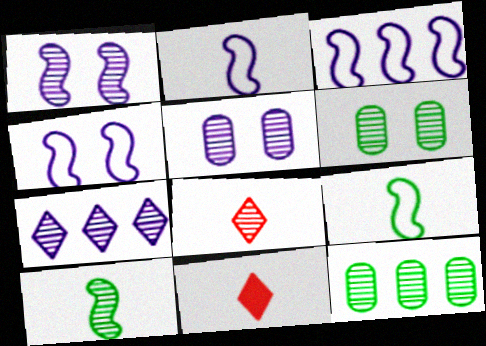[[1, 8, 12], 
[2, 3, 4], 
[3, 6, 11], 
[4, 11, 12]]